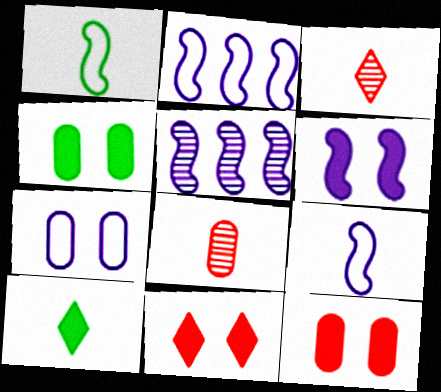[[2, 3, 4], 
[4, 6, 11], 
[5, 6, 9], 
[8, 9, 10]]